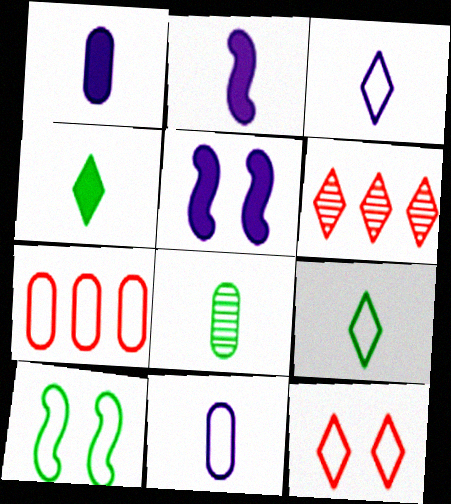[[1, 6, 10], 
[3, 7, 10]]